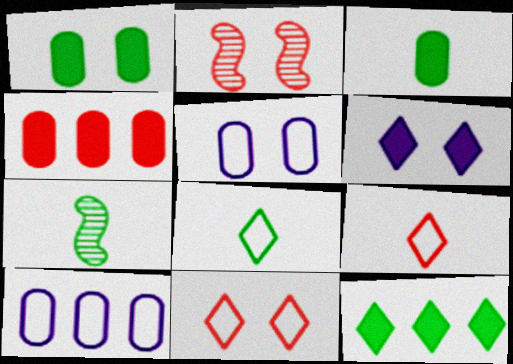[[2, 4, 9], 
[3, 7, 8]]